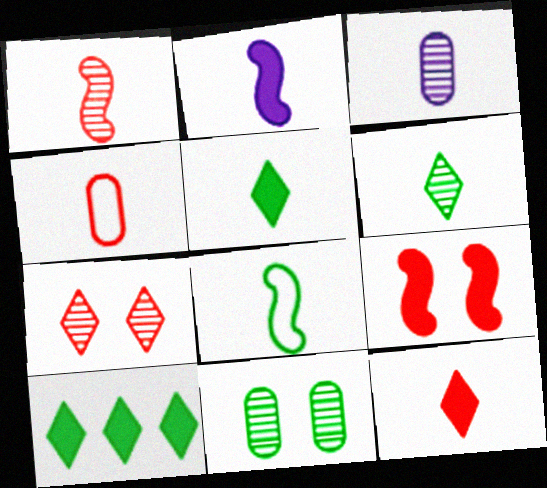[[1, 2, 8], 
[1, 3, 6], 
[1, 4, 12], 
[2, 4, 6], 
[3, 8, 12], 
[8, 10, 11]]